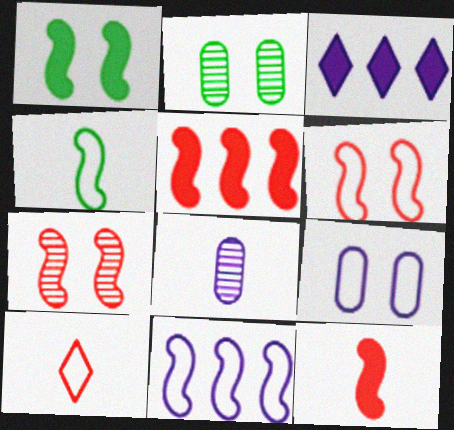[[4, 6, 11]]